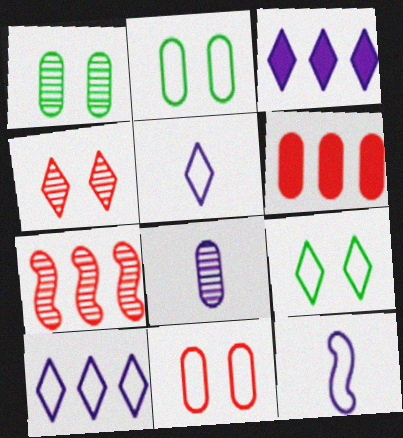[[2, 6, 8]]